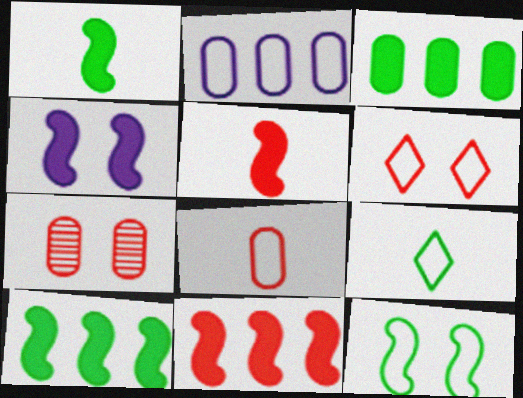[[1, 4, 11], 
[4, 5, 10]]